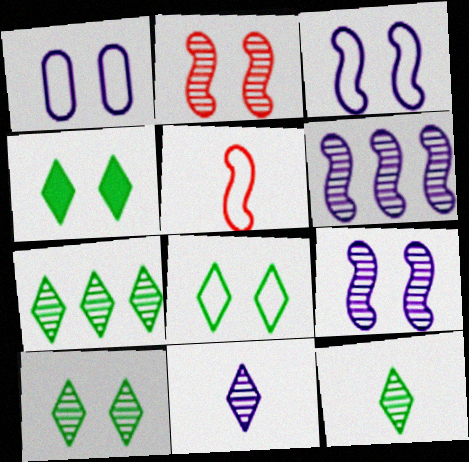[[1, 2, 4], 
[4, 8, 10], 
[7, 10, 12]]